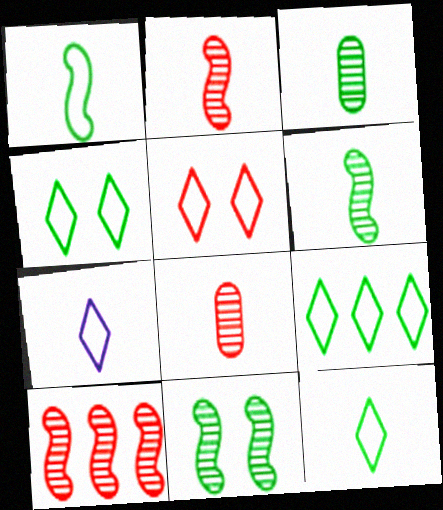[[4, 9, 12], 
[5, 7, 9]]